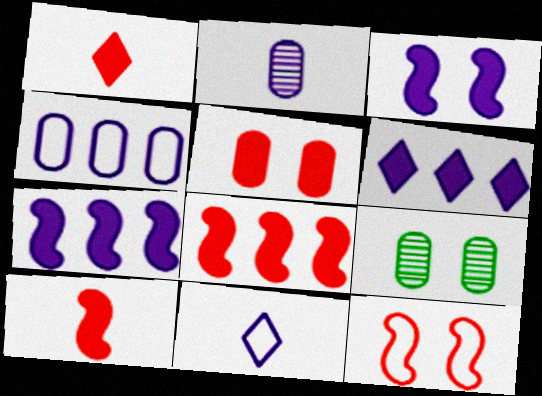[[1, 5, 8], 
[8, 9, 11]]